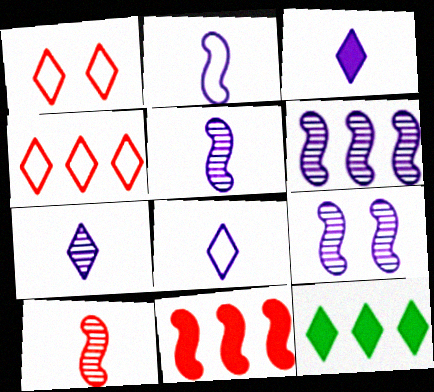[[1, 7, 12], 
[3, 7, 8], 
[5, 6, 9]]